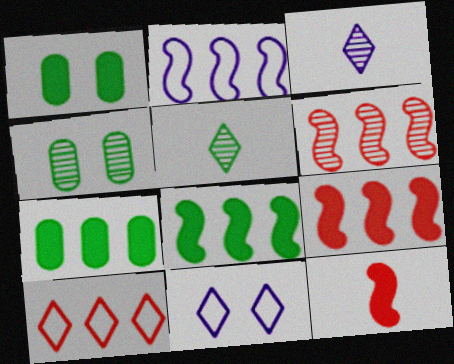[[2, 6, 8], 
[3, 4, 6]]